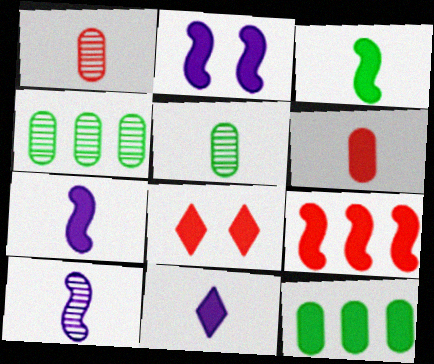[[2, 3, 9], 
[3, 6, 11], 
[6, 8, 9], 
[7, 8, 12]]